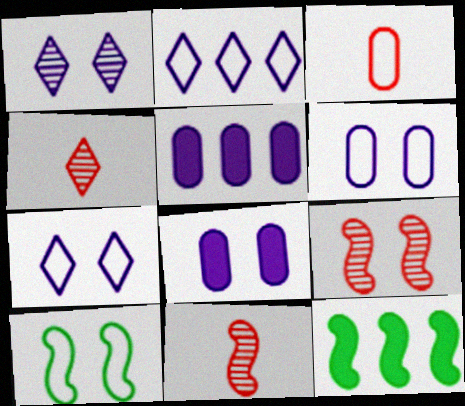[[1, 3, 12], 
[2, 3, 10], 
[4, 5, 10], 
[4, 6, 12]]